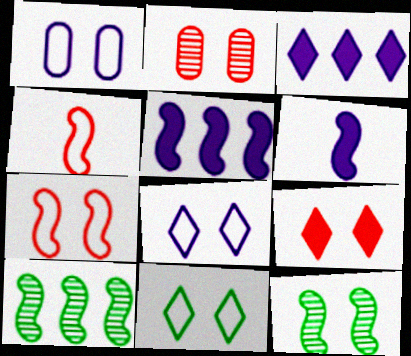[[1, 7, 11], 
[1, 9, 12], 
[2, 7, 9], 
[4, 5, 12], 
[6, 7, 10]]